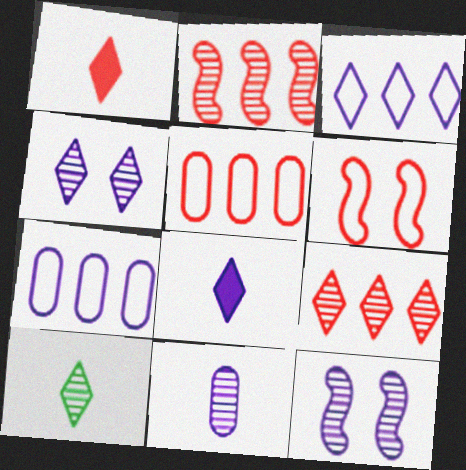[[3, 4, 8], 
[4, 9, 10], 
[7, 8, 12]]